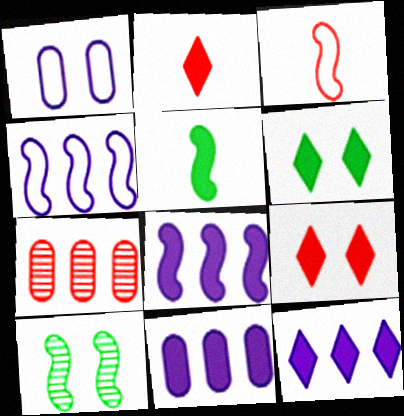[[1, 9, 10], 
[2, 6, 12], 
[3, 7, 9], 
[3, 8, 10], 
[5, 9, 11], 
[8, 11, 12]]